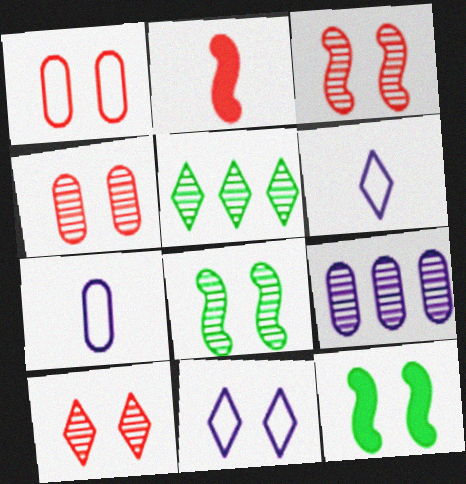[[3, 4, 10], 
[4, 11, 12]]